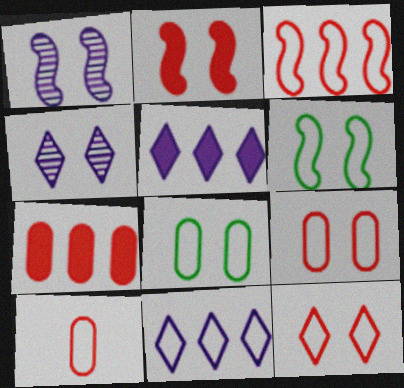[[1, 2, 6], 
[2, 4, 8], 
[3, 10, 12], 
[6, 10, 11]]